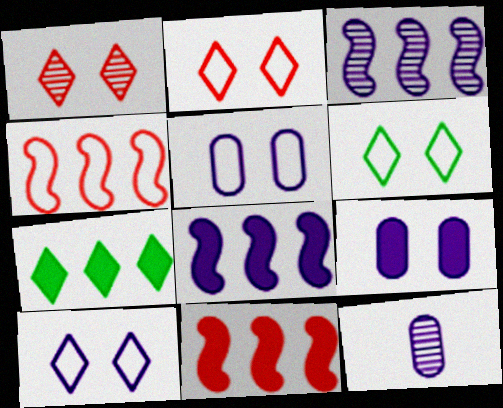[[2, 6, 10], 
[6, 11, 12], 
[8, 10, 12]]